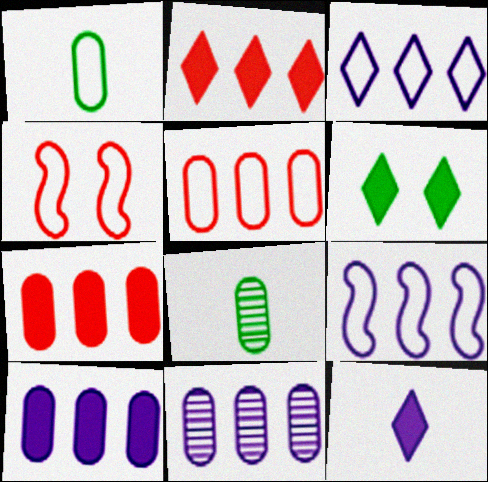[[1, 3, 4], 
[2, 6, 12]]